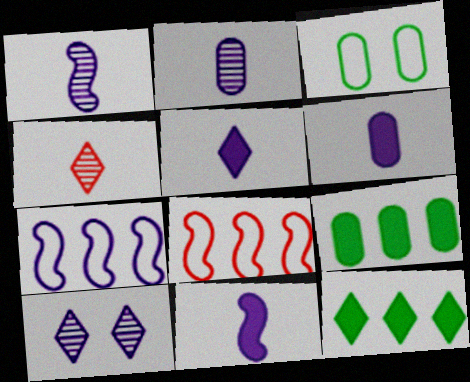[[5, 6, 11], 
[6, 7, 10]]